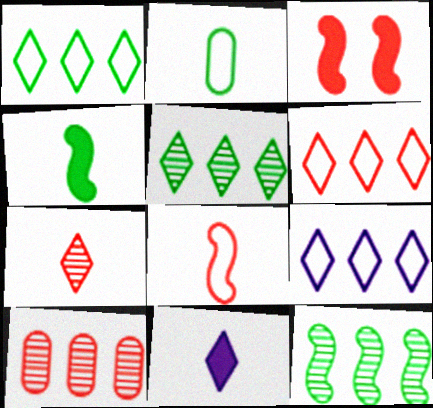[[1, 6, 9]]